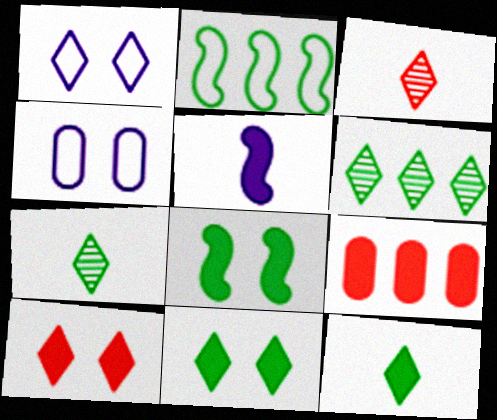[[5, 9, 11]]